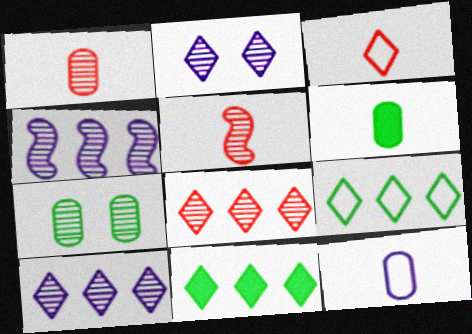[[1, 6, 12], 
[2, 3, 11], 
[5, 7, 10]]